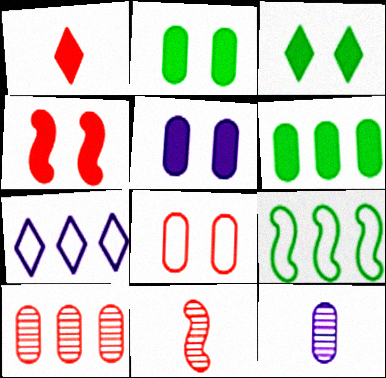[[2, 7, 11], 
[3, 4, 5], 
[6, 8, 12]]